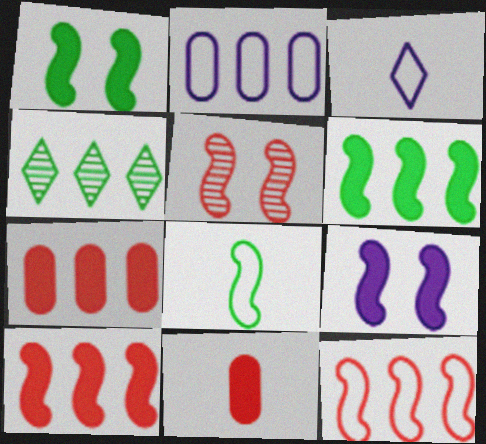[[2, 4, 10]]